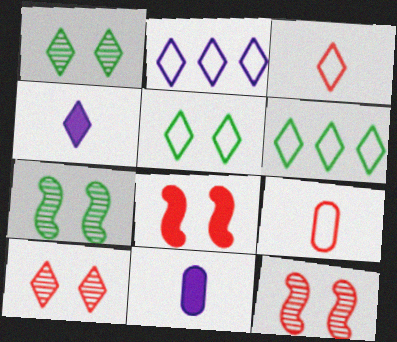[[2, 3, 5], 
[4, 6, 10], 
[6, 11, 12]]